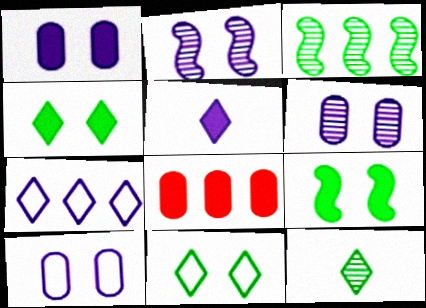[[1, 6, 10], 
[3, 7, 8], 
[5, 8, 9]]